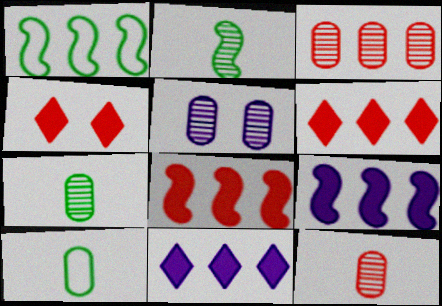[[1, 3, 11], 
[3, 5, 7]]